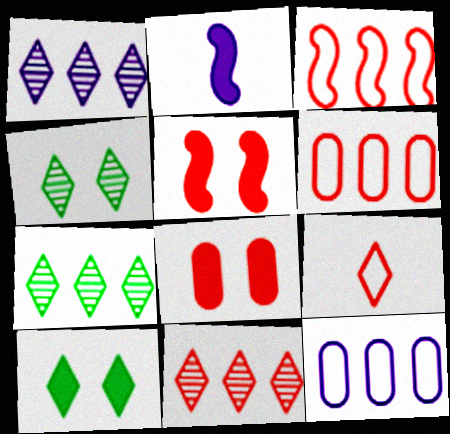[[1, 7, 11], 
[1, 9, 10], 
[2, 4, 6]]